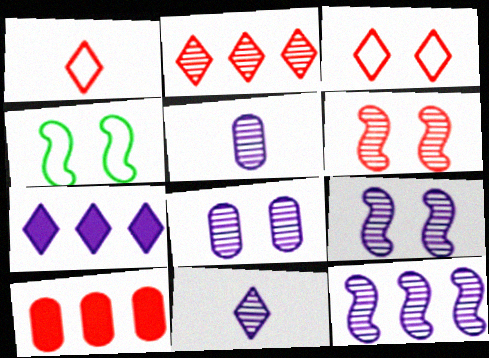[[1, 6, 10], 
[4, 10, 11], 
[8, 11, 12]]